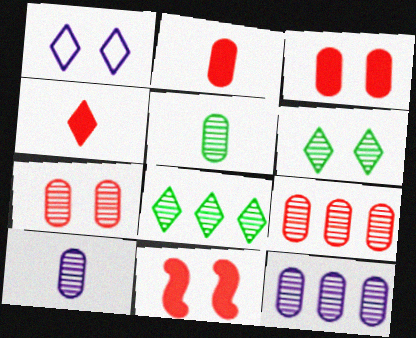[[1, 4, 8], 
[5, 7, 12]]